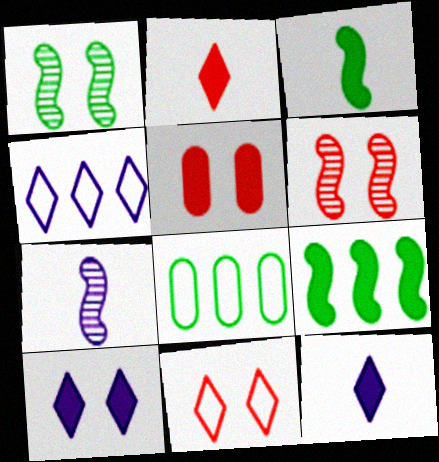[[5, 6, 11], 
[5, 9, 12], 
[6, 8, 12]]